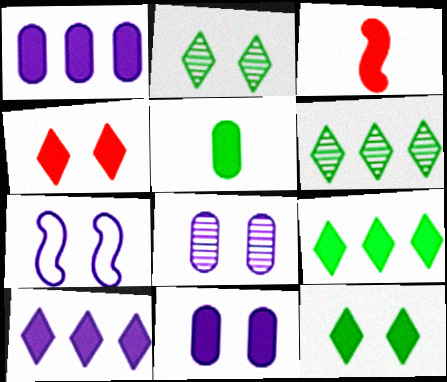[[1, 3, 12], 
[3, 9, 11]]